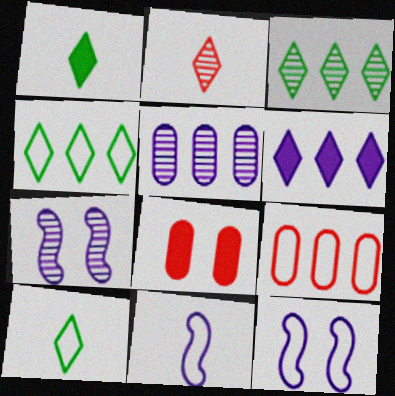[[1, 7, 9], 
[3, 8, 11], 
[9, 10, 12]]